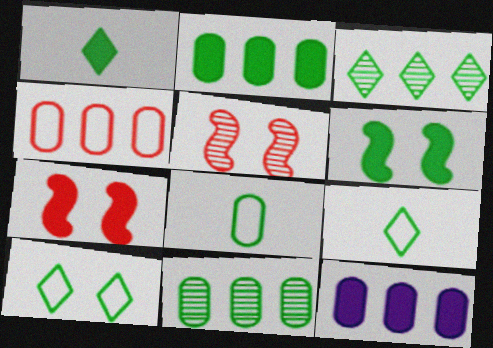[[1, 2, 6], 
[1, 3, 10], 
[1, 7, 12], 
[3, 6, 8], 
[4, 11, 12], 
[5, 9, 12], 
[6, 9, 11]]